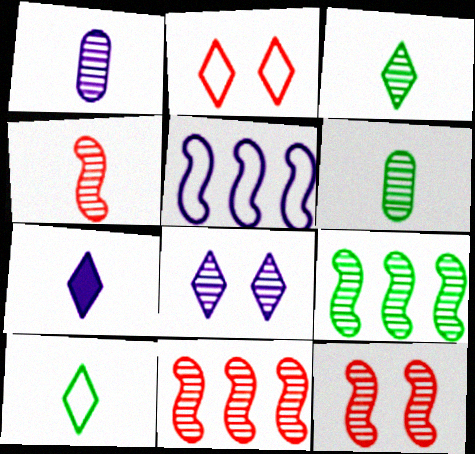[[1, 3, 4], 
[4, 11, 12], 
[6, 8, 11]]